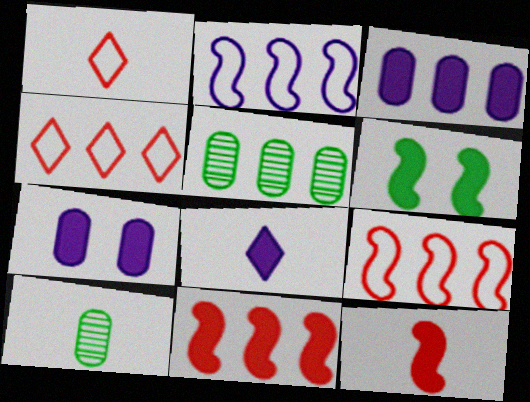[]